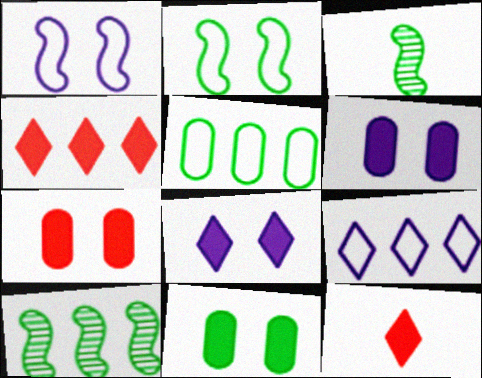[[3, 7, 9], 
[6, 7, 11]]